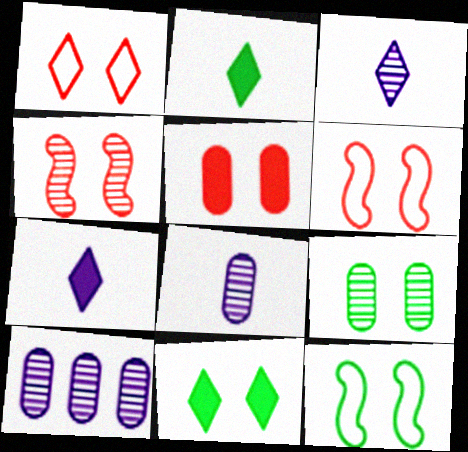[[1, 4, 5], 
[2, 6, 10], 
[9, 11, 12]]